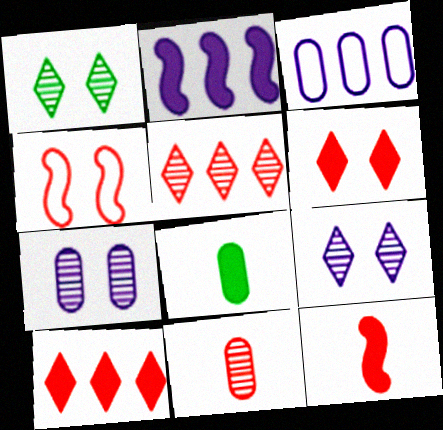[[1, 3, 12], 
[2, 6, 8], 
[4, 10, 11]]